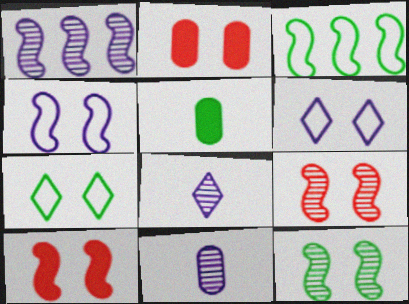[[2, 3, 8], 
[2, 6, 12], 
[4, 10, 12]]